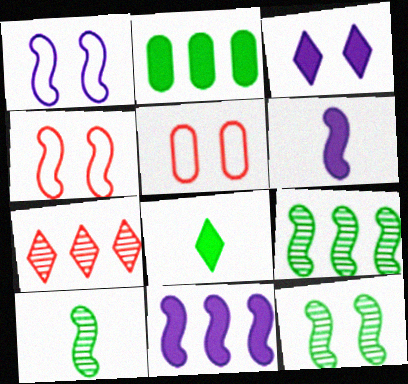[[3, 5, 12], 
[4, 6, 9], 
[4, 10, 11], 
[9, 10, 12]]